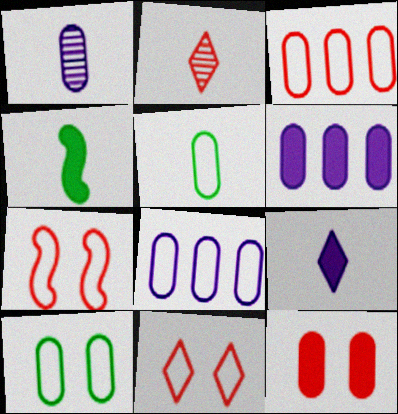[]